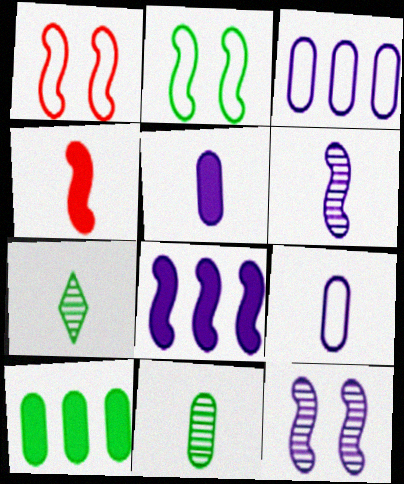[[2, 7, 10], 
[4, 7, 9]]